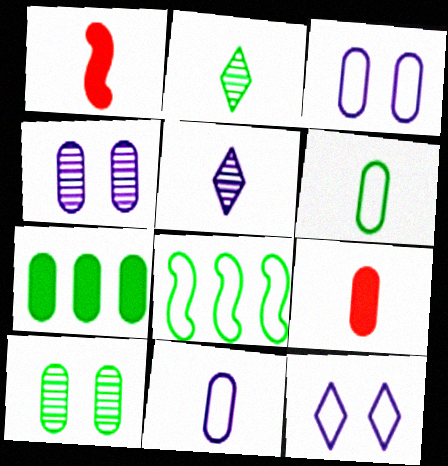[[1, 2, 11], 
[1, 5, 6], 
[6, 7, 10]]